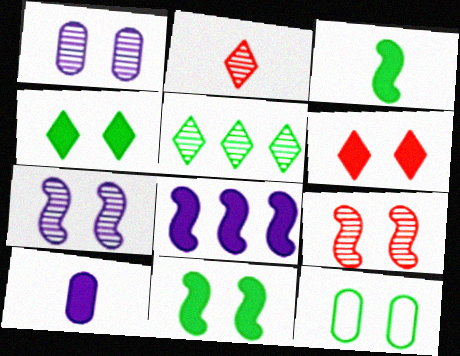[[2, 8, 12], 
[3, 5, 12], 
[6, 7, 12]]